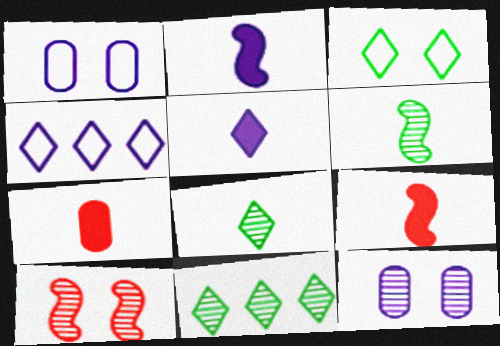[[1, 9, 11], 
[2, 4, 12]]